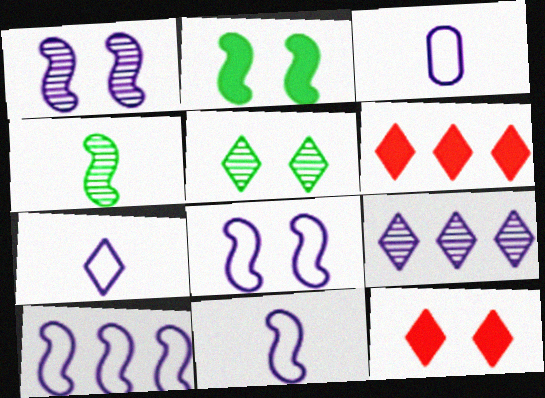[[3, 7, 11], 
[5, 6, 7], 
[8, 10, 11]]